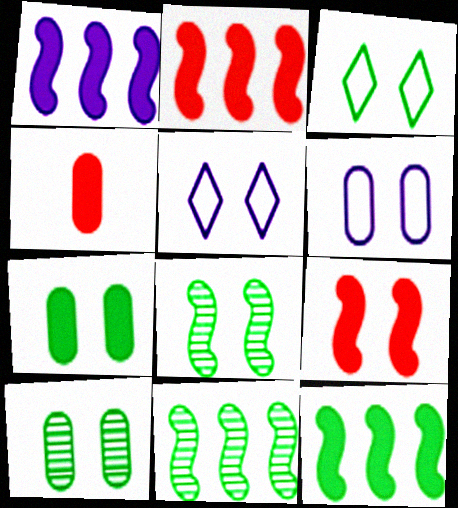[[1, 2, 12], 
[3, 7, 8], 
[4, 5, 11], 
[5, 9, 10]]